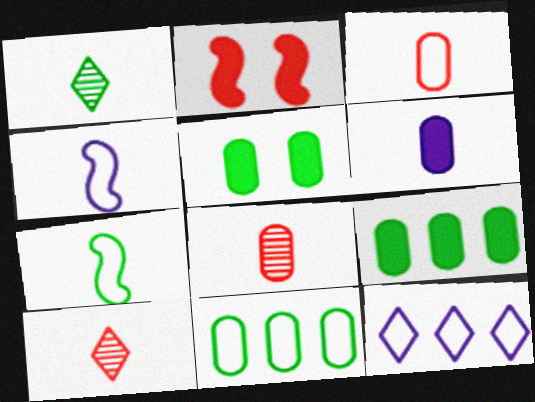[[6, 7, 10]]